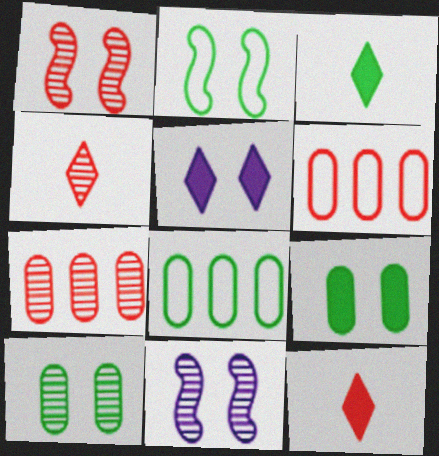[[1, 4, 7], 
[1, 6, 12], 
[3, 6, 11], 
[8, 11, 12]]